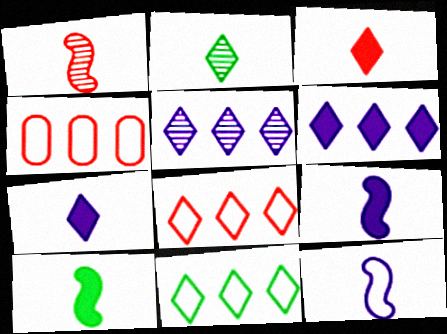[[1, 10, 12]]